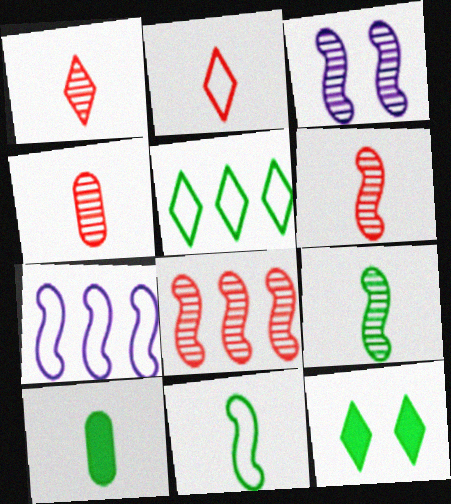[[1, 4, 6], 
[3, 8, 9], 
[4, 7, 12]]